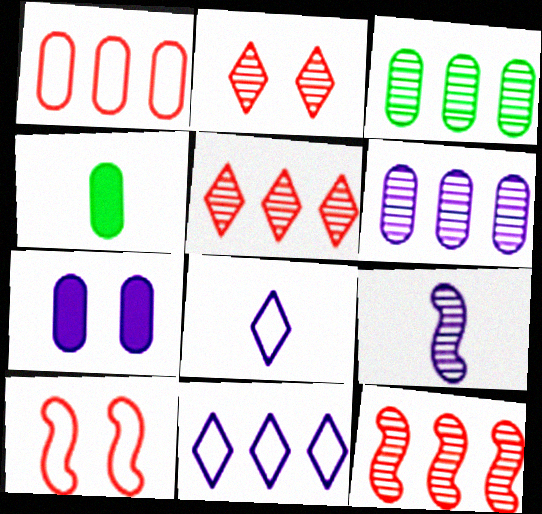[[2, 3, 9], 
[7, 9, 11]]